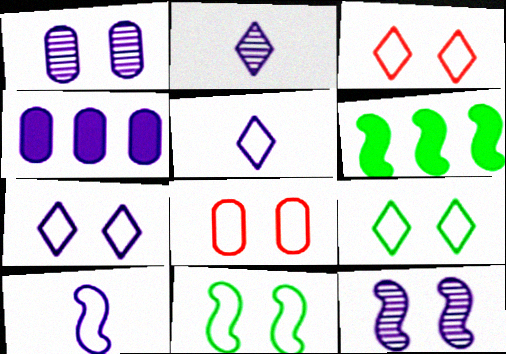[[2, 6, 8], 
[3, 7, 9], 
[4, 5, 12], 
[7, 8, 11]]